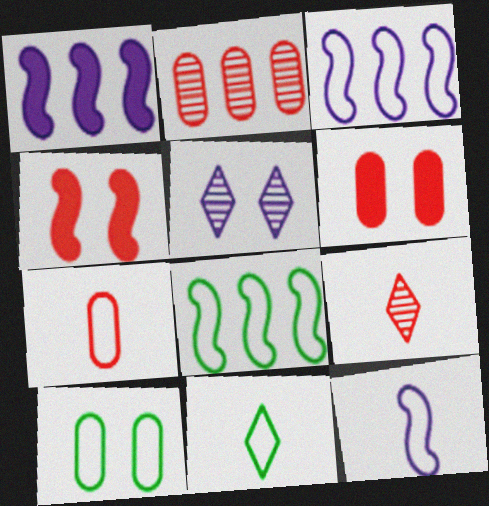[[1, 9, 10], 
[2, 6, 7], 
[4, 5, 10], 
[7, 11, 12], 
[8, 10, 11]]